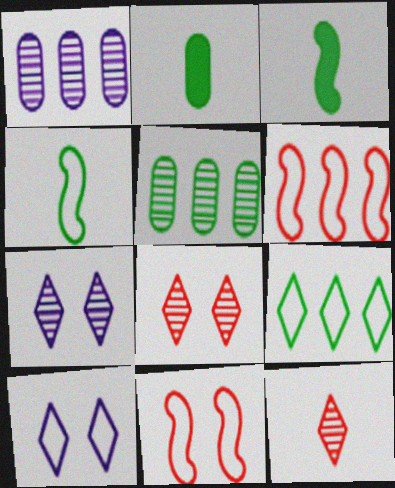[[2, 6, 7]]